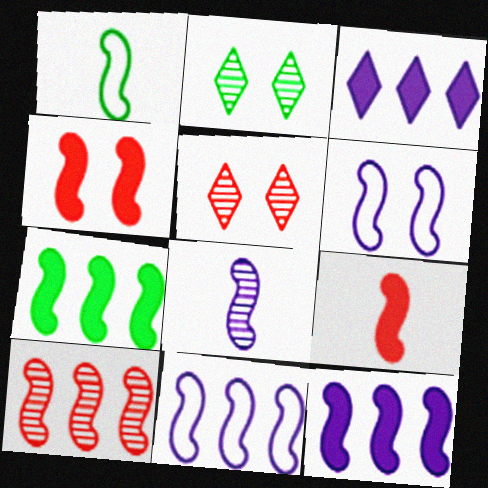[[1, 8, 9], 
[6, 8, 12], 
[7, 10, 11]]